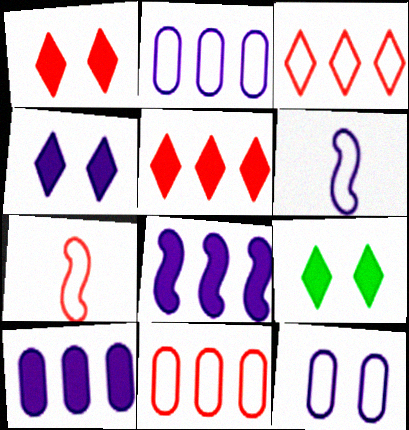[[1, 4, 9]]